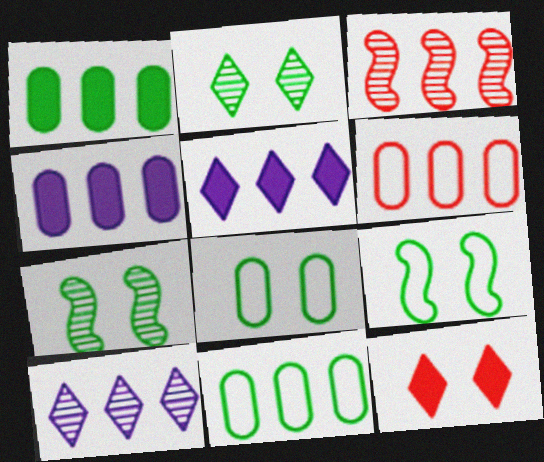[[3, 5, 11]]